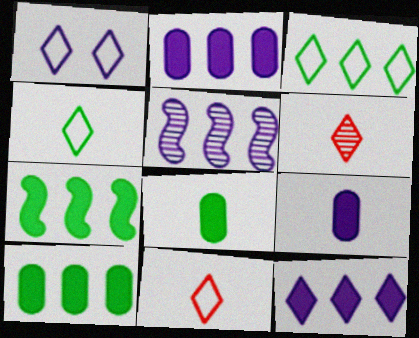[[1, 3, 11], 
[1, 5, 9]]